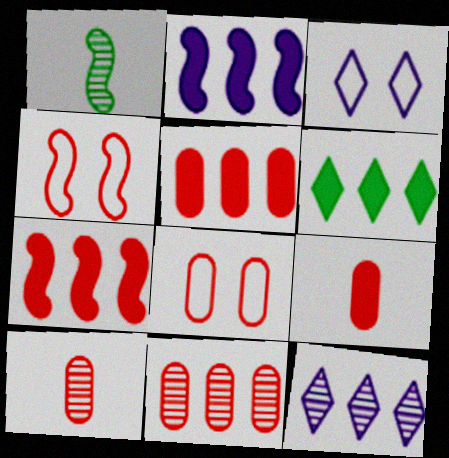[[1, 2, 4], 
[1, 3, 5], 
[2, 5, 6], 
[5, 8, 10], 
[8, 9, 11]]